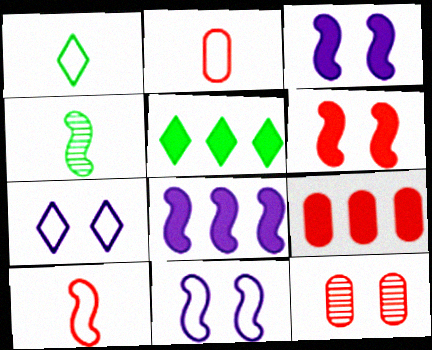[[1, 8, 12], 
[2, 9, 12], 
[4, 7, 9], 
[5, 8, 9]]